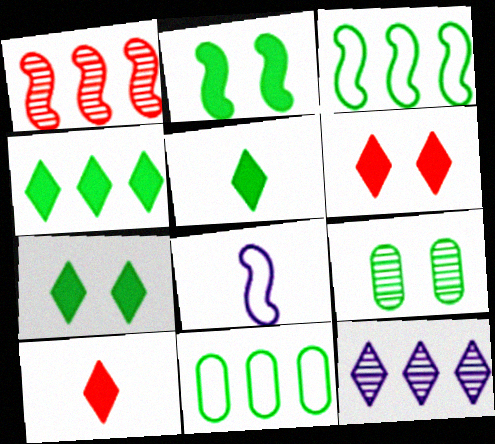[[1, 2, 8], 
[3, 5, 9], 
[4, 5, 7]]